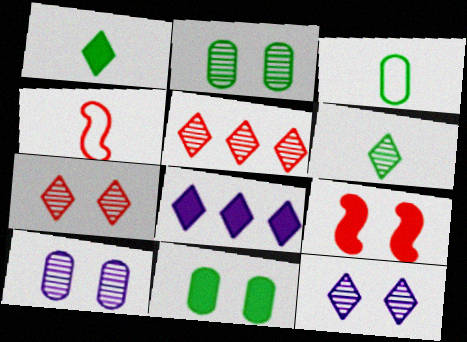[[2, 4, 8], 
[5, 6, 12]]